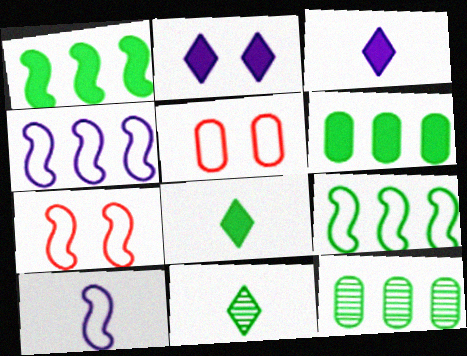[[3, 7, 12], 
[7, 9, 10]]